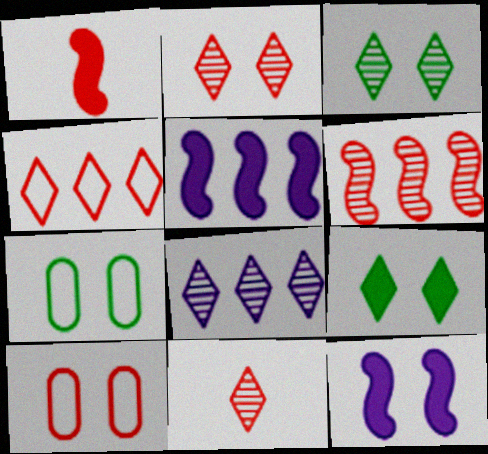[[1, 7, 8], 
[2, 7, 12], 
[3, 8, 11], 
[3, 10, 12], 
[5, 7, 11]]